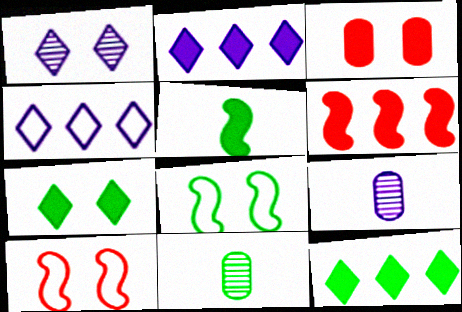[[1, 3, 8], 
[2, 3, 5], 
[2, 10, 11], 
[8, 11, 12], 
[9, 10, 12]]